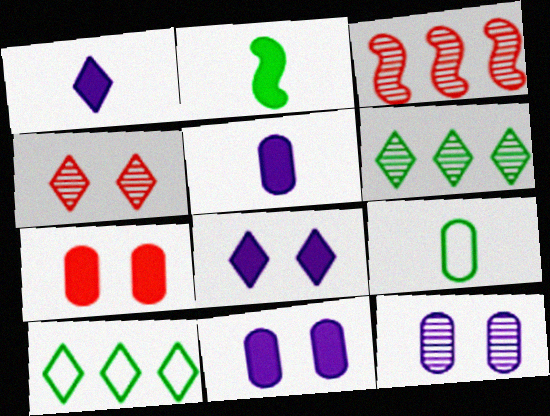[[1, 4, 10], 
[3, 8, 9]]